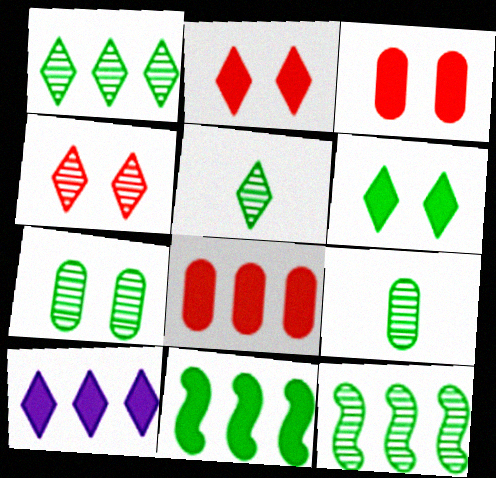[[5, 7, 12], 
[8, 10, 11]]